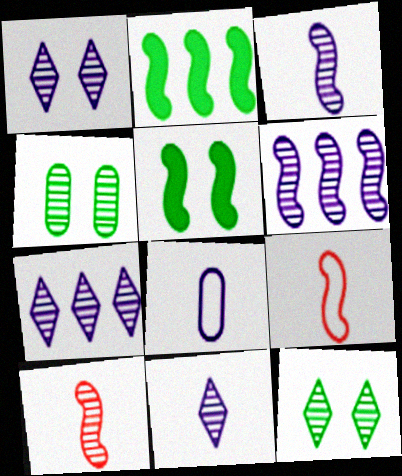[[1, 7, 11], 
[4, 7, 10], 
[5, 6, 9]]